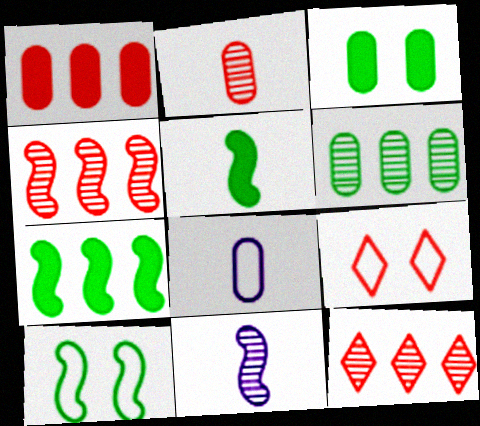[]